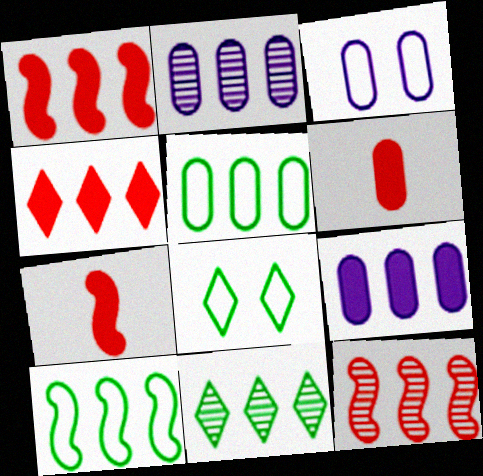[[2, 4, 10], 
[2, 7, 8], 
[2, 11, 12], 
[3, 7, 11]]